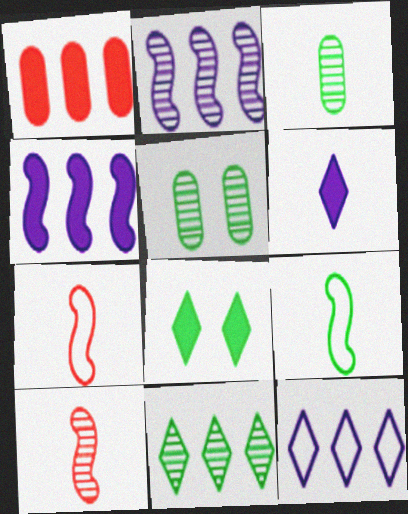[[3, 6, 7]]